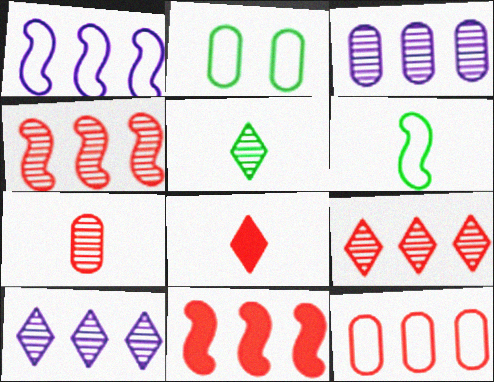[[9, 11, 12]]